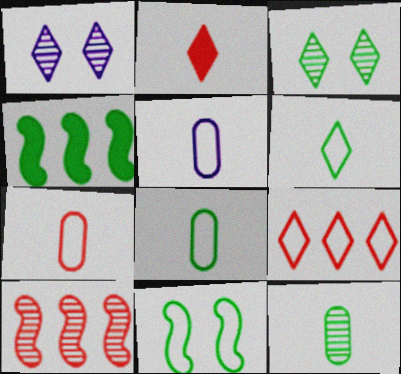[[1, 4, 7], 
[1, 10, 12], 
[3, 4, 8], 
[5, 7, 8], 
[5, 9, 11]]